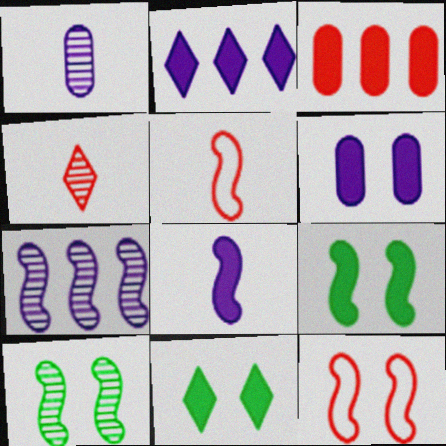[[2, 6, 8], 
[3, 4, 12], 
[3, 8, 11], 
[5, 7, 9]]